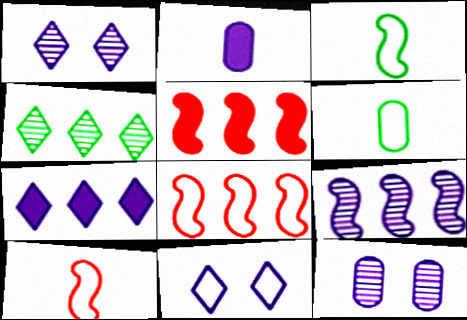[[1, 5, 6], 
[2, 9, 11], 
[6, 8, 11]]